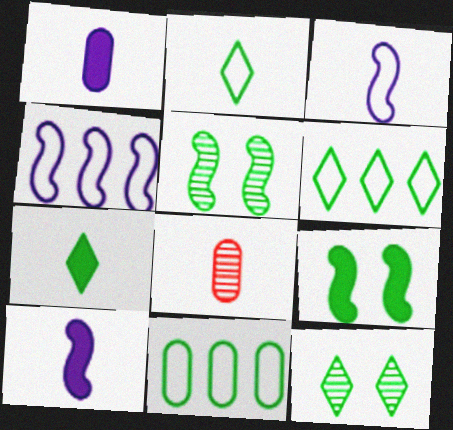[[2, 8, 10], 
[3, 7, 8], 
[5, 7, 11], 
[6, 7, 12]]